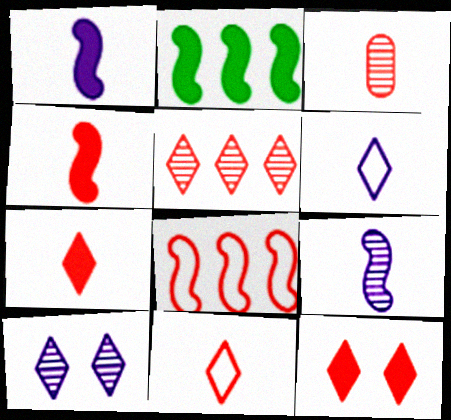[[3, 4, 11], 
[3, 8, 12], 
[5, 11, 12]]